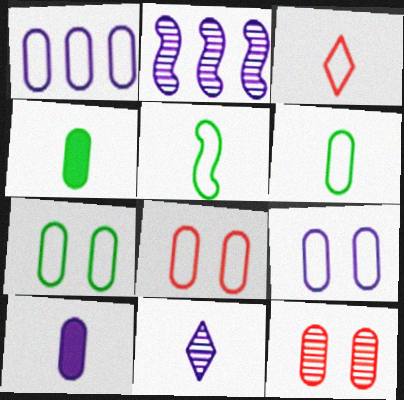[[1, 4, 12], 
[1, 6, 8], 
[7, 8, 9]]